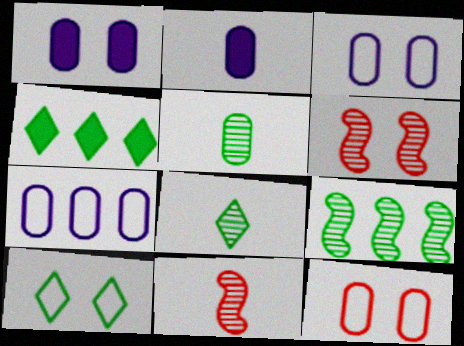[[1, 6, 10], 
[3, 4, 11], 
[4, 8, 10]]